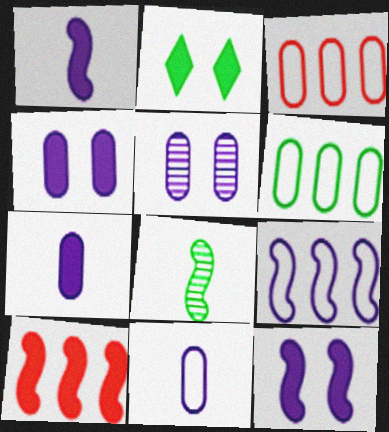[[2, 6, 8], 
[2, 7, 10]]